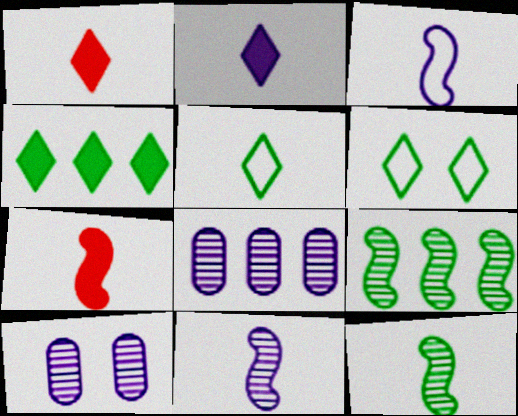[[3, 7, 12], 
[6, 7, 8]]